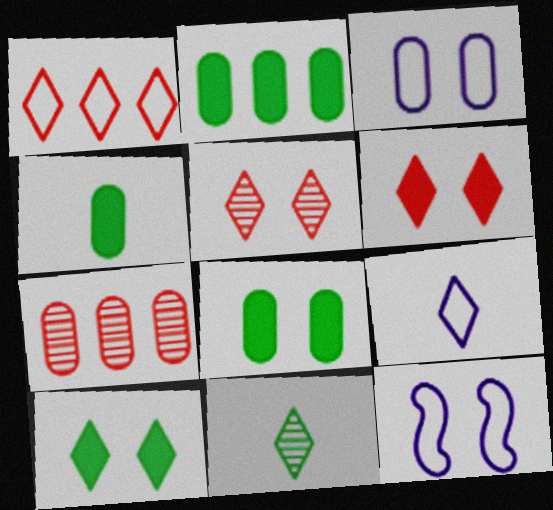[[2, 4, 8], 
[3, 4, 7], 
[5, 8, 12]]